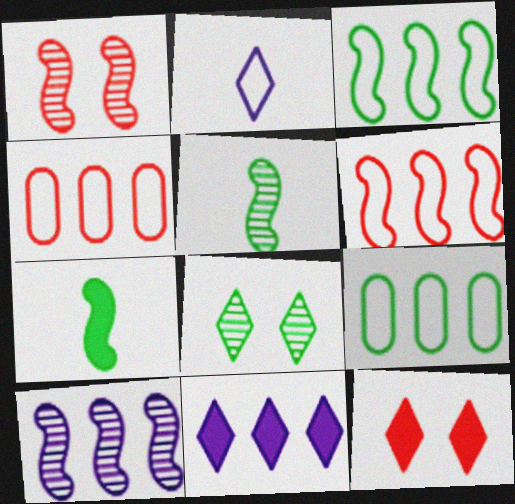[[1, 5, 10], 
[7, 8, 9]]